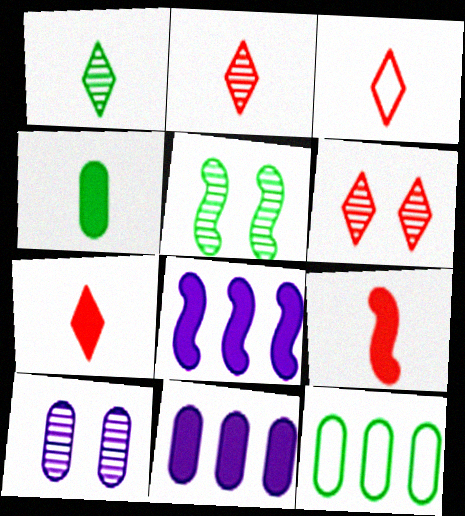[[2, 3, 7], 
[3, 5, 11], 
[5, 6, 10]]